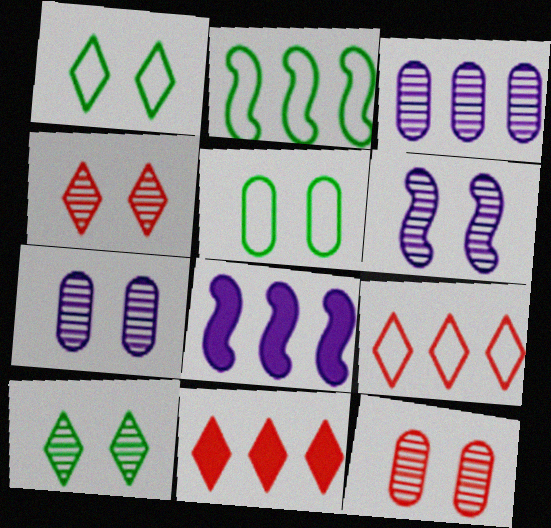[[2, 3, 11], 
[6, 10, 12]]